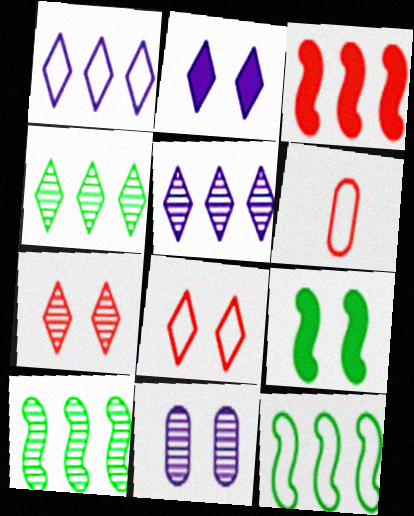[[2, 6, 10], 
[3, 6, 7], 
[5, 6, 9], 
[8, 9, 11]]